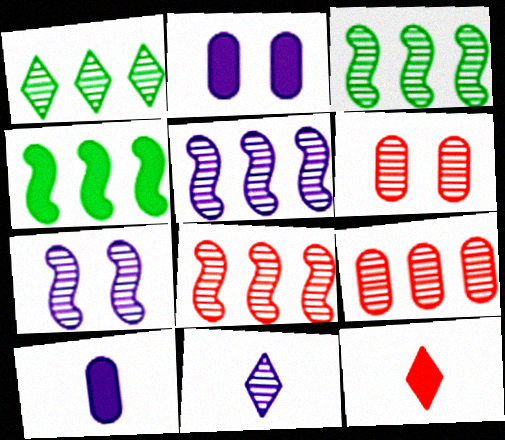[[1, 5, 9], 
[2, 4, 12], 
[3, 5, 8], 
[3, 6, 11]]